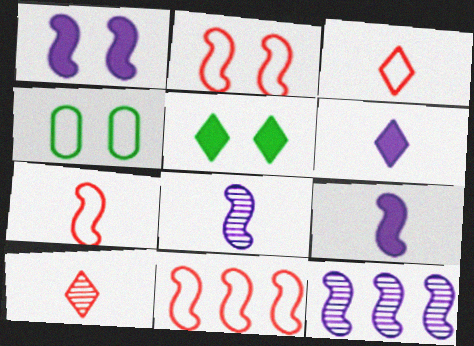[[2, 7, 11]]